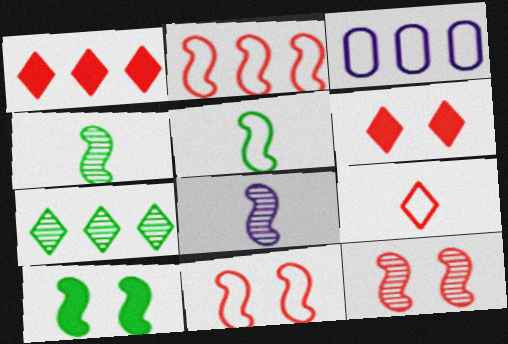[[2, 8, 10], 
[3, 4, 6]]